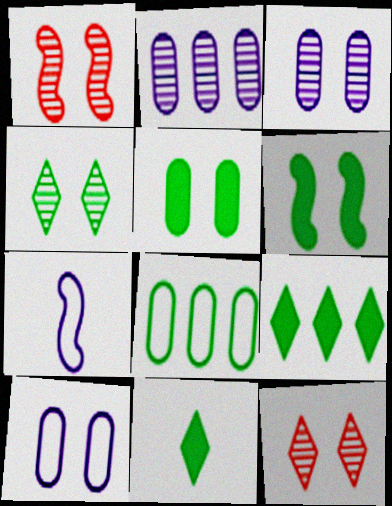[[1, 3, 4], 
[6, 10, 12]]